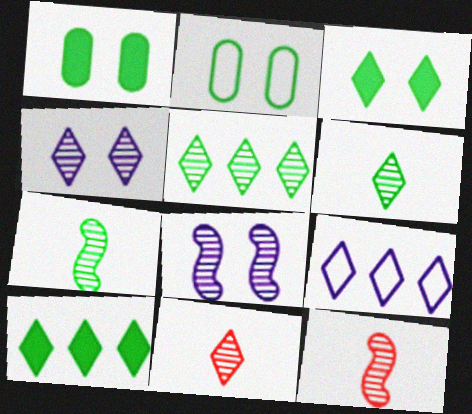[[1, 9, 12], 
[2, 7, 10], 
[3, 9, 11], 
[4, 5, 11]]